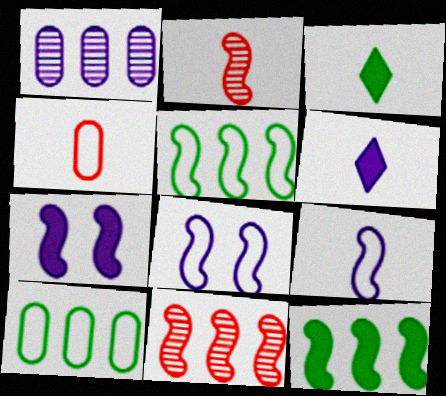[[1, 6, 8], 
[2, 5, 7], 
[2, 8, 12]]